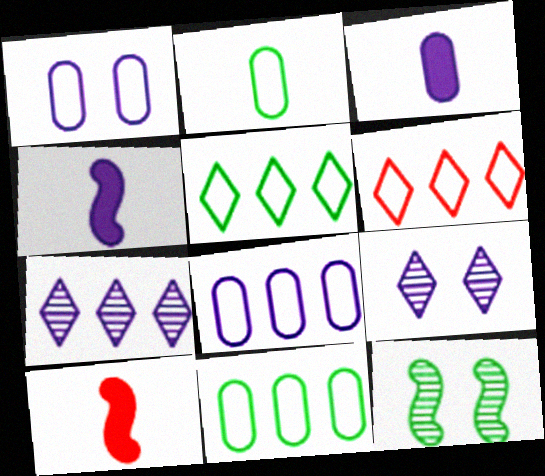[[1, 4, 7], 
[3, 6, 12], 
[4, 8, 9], 
[9, 10, 11]]